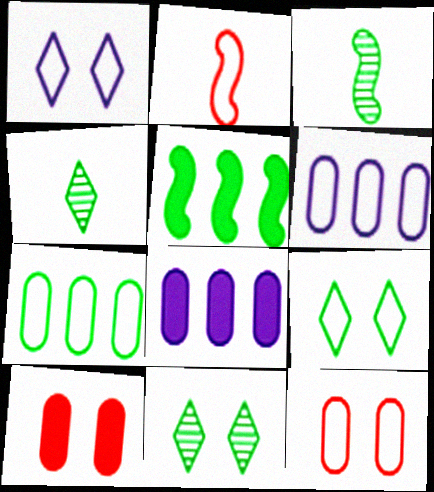[[1, 2, 7], 
[2, 6, 9], 
[2, 8, 11]]